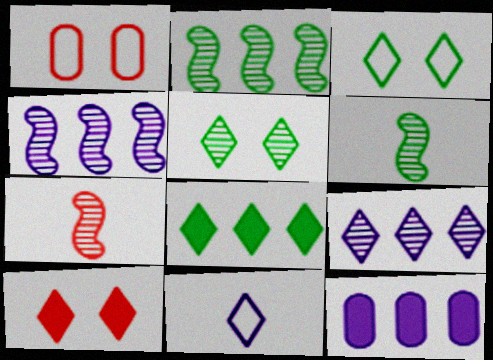[[3, 7, 12]]